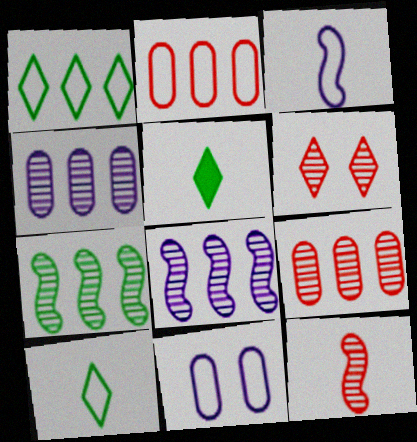[[6, 9, 12]]